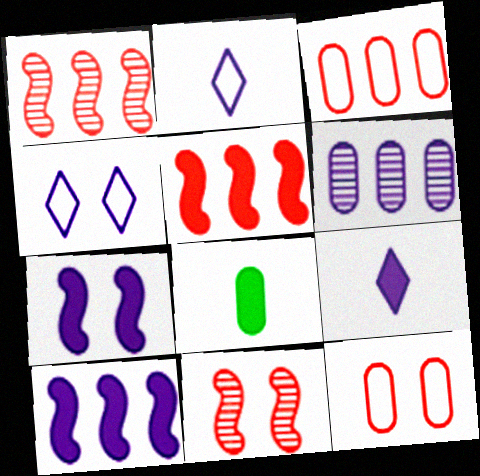[[1, 4, 8], 
[2, 6, 7], 
[6, 8, 12]]